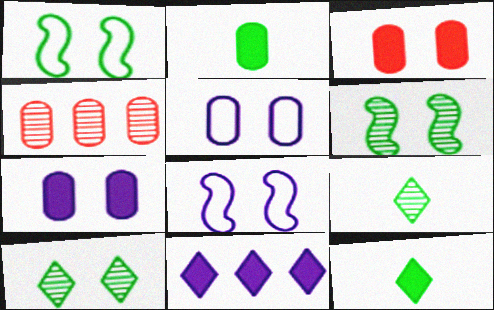[[2, 4, 5], 
[3, 8, 10], 
[4, 8, 12]]